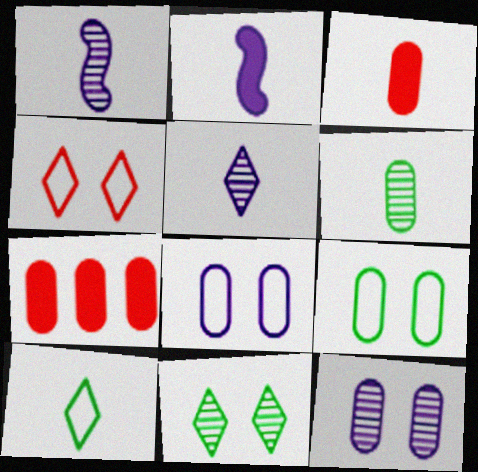[[1, 3, 10], 
[6, 7, 8]]